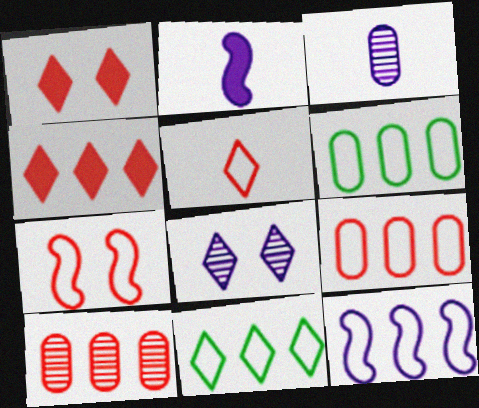[[5, 7, 9], 
[9, 11, 12]]